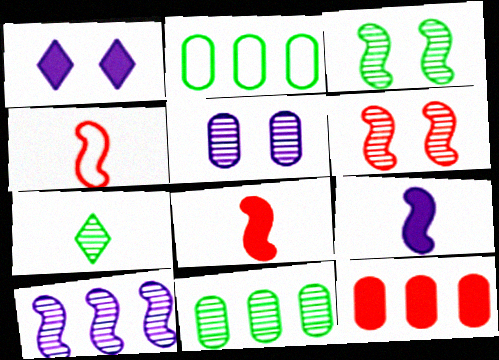[[1, 4, 11], 
[3, 7, 11]]